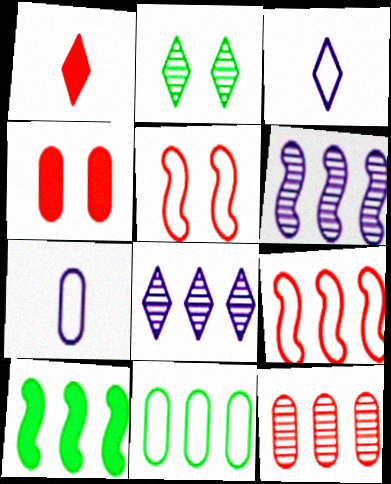[[1, 5, 12], 
[3, 5, 11], 
[6, 9, 10]]